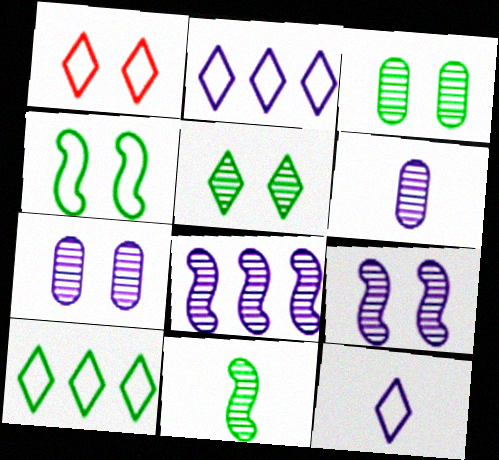[[1, 10, 12]]